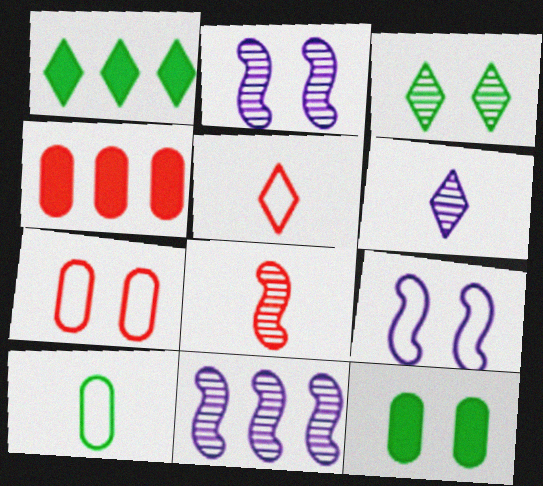[[5, 11, 12]]